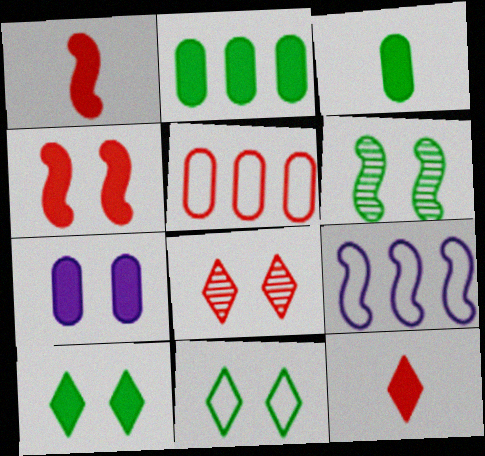[[1, 5, 8], 
[1, 6, 9], 
[3, 8, 9], 
[4, 7, 10]]